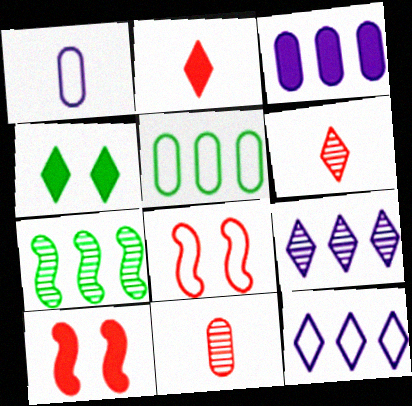[[4, 6, 12]]